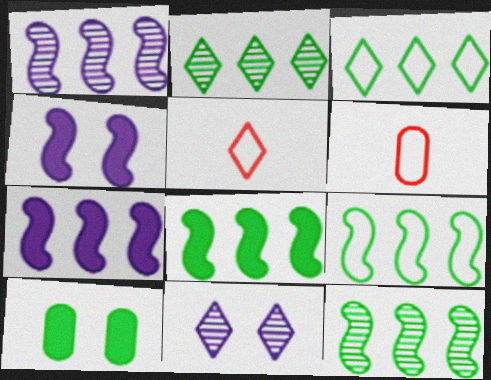[[1, 5, 10], 
[2, 4, 6], 
[6, 8, 11], 
[8, 9, 12]]